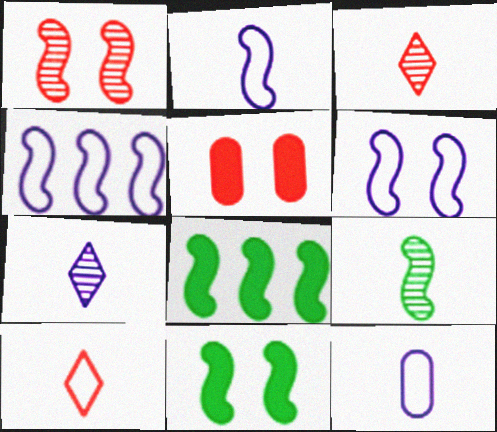[[1, 2, 8], 
[1, 6, 11], 
[2, 4, 6]]